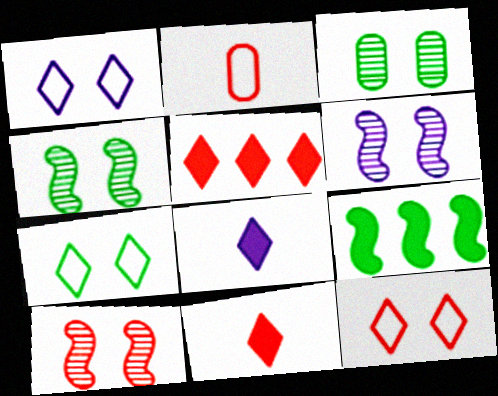[[1, 7, 12], 
[2, 5, 10], 
[4, 6, 10]]